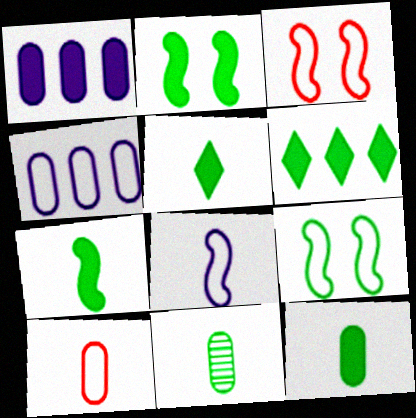[[2, 6, 12], 
[5, 7, 12], 
[6, 9, 11]]